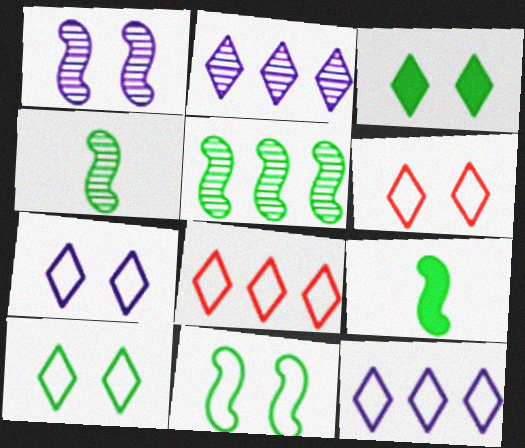[[5, 9, 11], 
[6, 7, 10]]